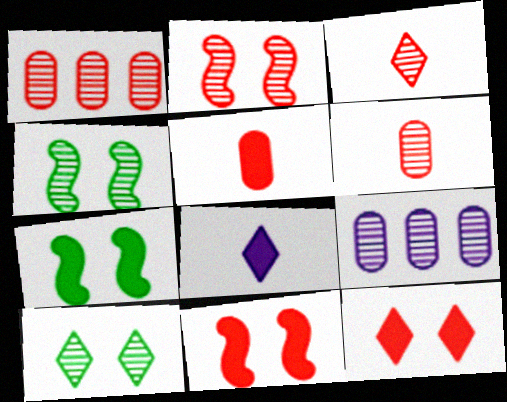[[1, 2, 3], 
[3, 4, 9]]